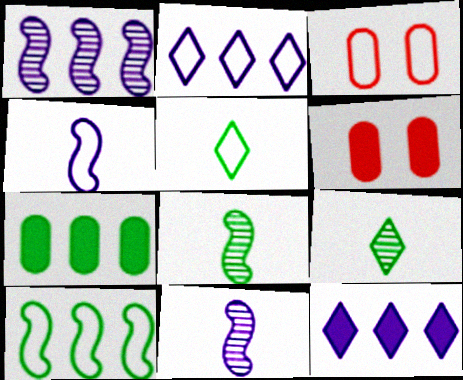[[1, 5, 6], 
[2, 6, 8], 
[3, 8, 12]]